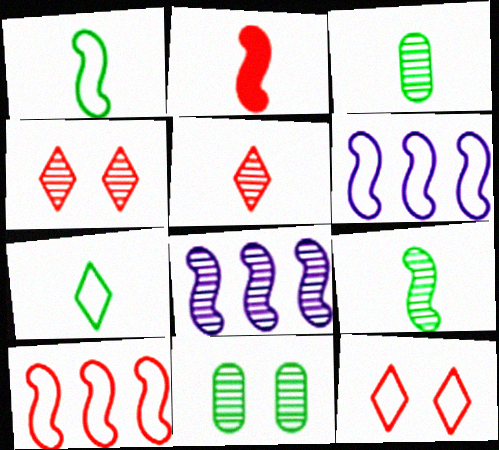[[3, 4, 8], 
[5, 8, 11]]